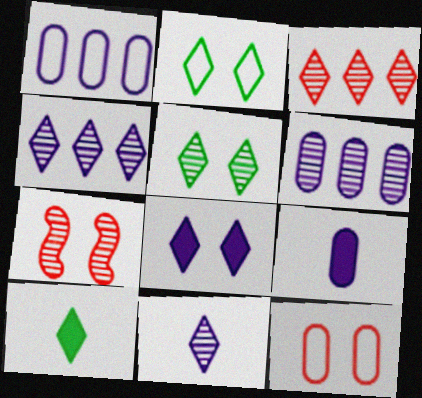[[1, 7, 10], 
[3, 5, 11]]